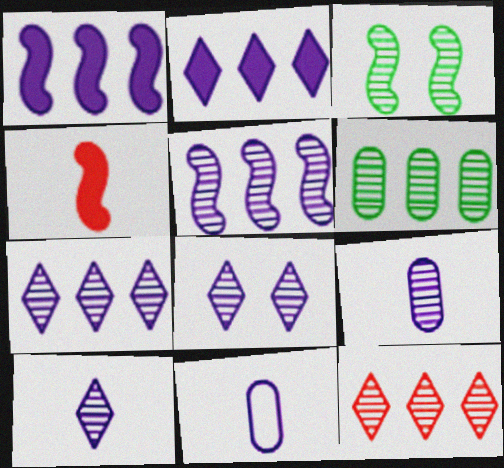[[1, 8, 11], 
[3, 9, 12], 
[5, 6, 12], 
[5, 8, 9], 
[7, 8, 10]]